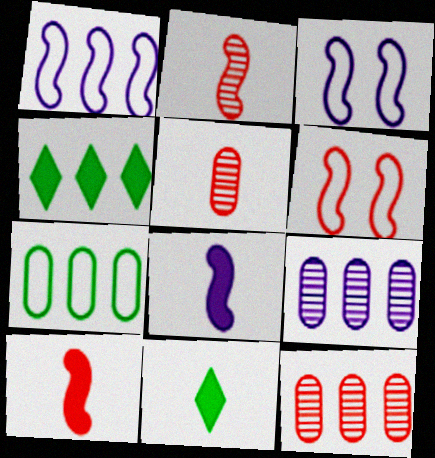[[1, 4, 12], 
[3, 4, 5], 
[3, 11, 12], 
[6, 9, 11]]